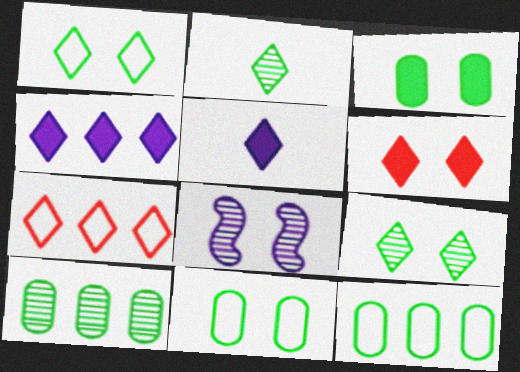[[5, 7, 9], 
[6, 8, 11]]